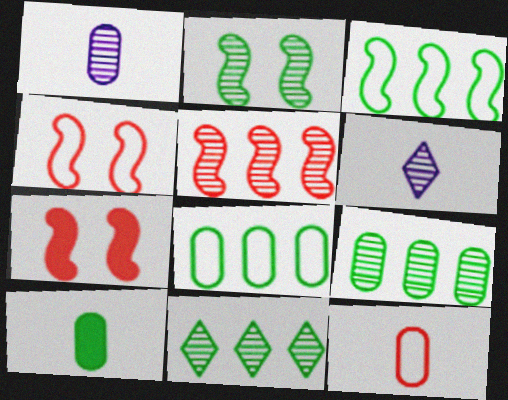[[1, 10, 12], 
[6, 7, 8]]